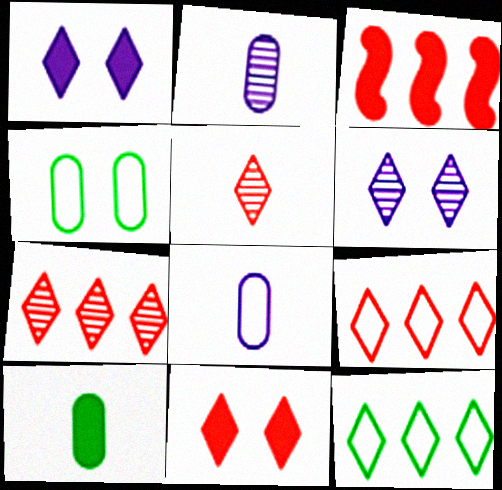[[1, 3, 10], 
[1, 5, 12], 
[5, 9, 11]]